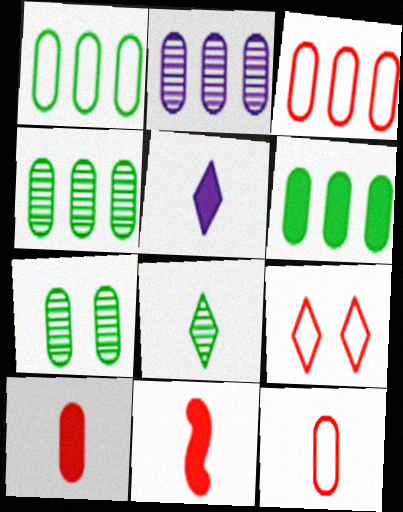[[1, 4, 6], 
[2, 3, 6]]